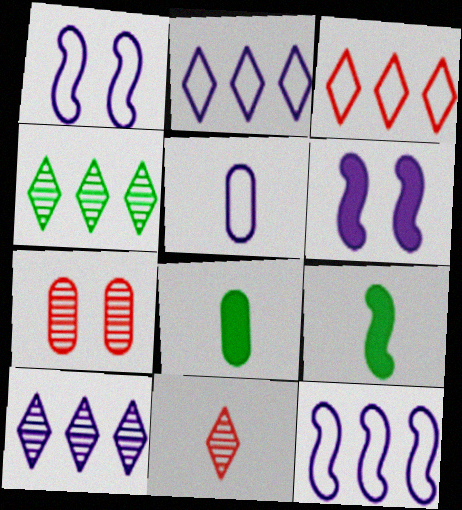[[1, 2, 5], 
[2, 7, 9], 
[5, 6, 10], 
[5, 9, 11]]